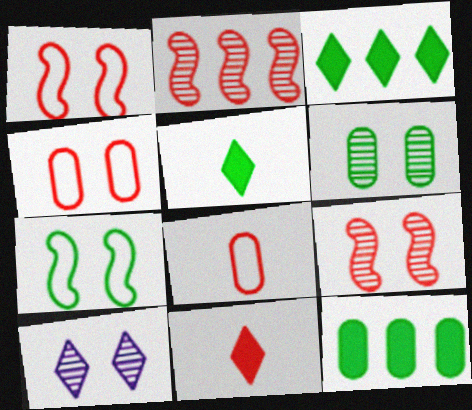[[2, 4, 11], 
[6, 9, 10]]